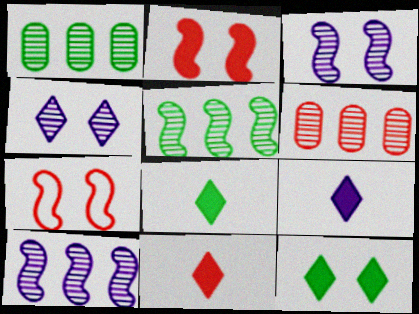[[1, 7, 9], 
[6, 7, 11], 
[8, 9, 11]]